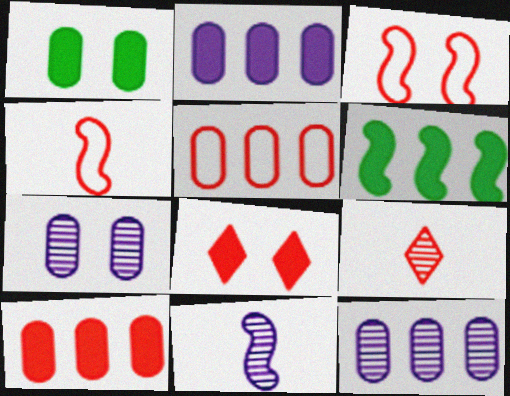[[3, 6, 11], 
[3, 9, 10]]